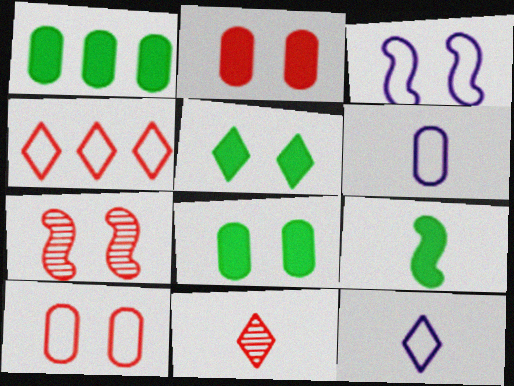[[1, 3, 11], 
[1, 5, 9], 
[1, 7, 12], 
[6, 9, 11]]